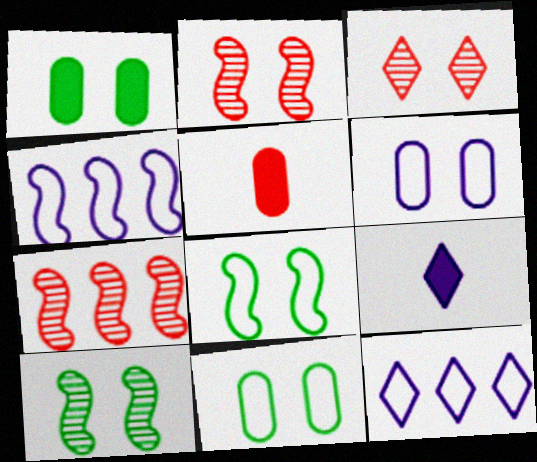[[5, 10, 12], 
[7, 9, 11]]